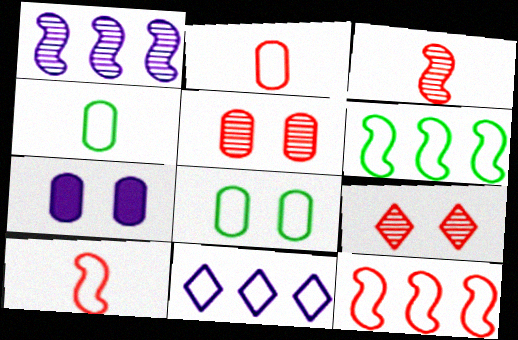[[5, 7, 8], 
[8, 10, 11]]